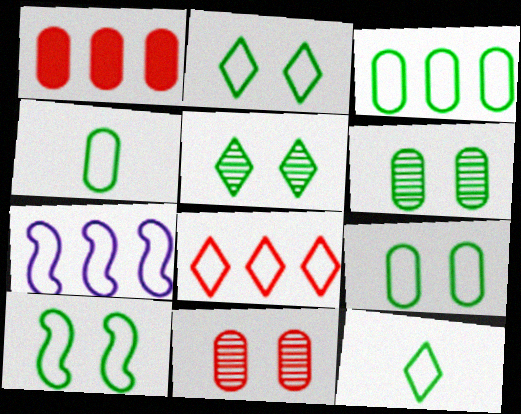[[2, 9, 10], 
[3, 4, 9], 
[3, 7, 8], 
[3, 10, 12]]